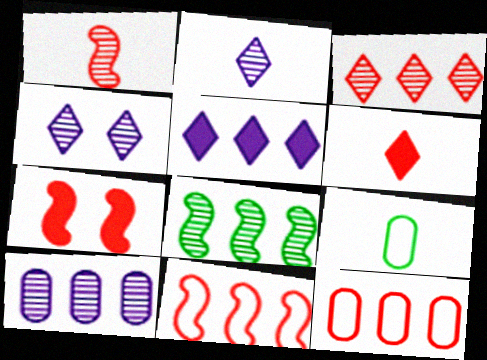[[1, 7, 11], 
[3, 8, 10], 
[5, 8, 12]]